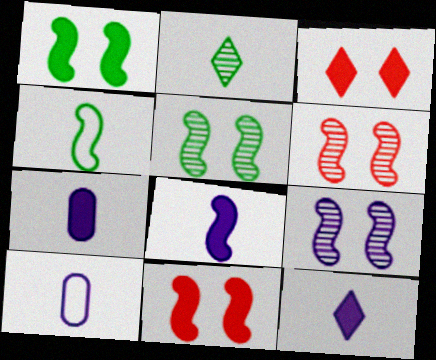[[5, 6, 9], 
[7, 8, 12]]